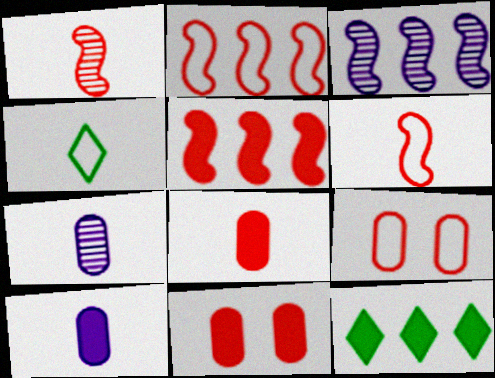[[1, 4, 10], 
[3, 4, 11]]